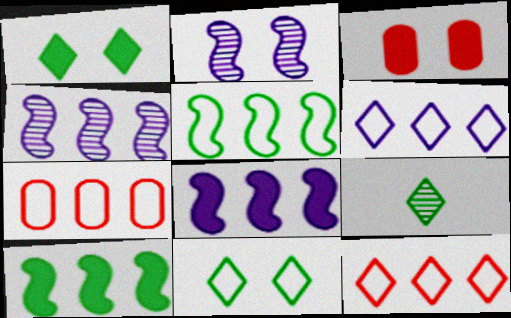[[2, 3, 11], 
[5, 6, 7]]